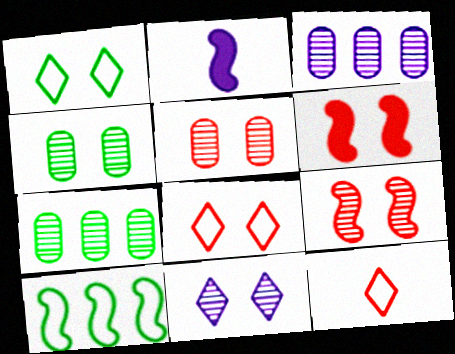[[2, 7, 8], 
[2, 9, 10], 
[4, 9, 11], 
[5, 6, 8]]